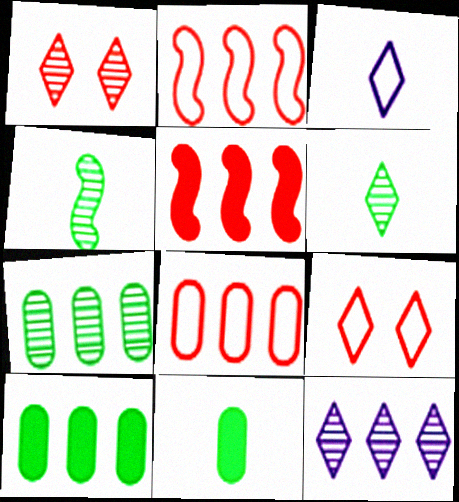[[1, 6, 12], 
[2, 10, 12]]